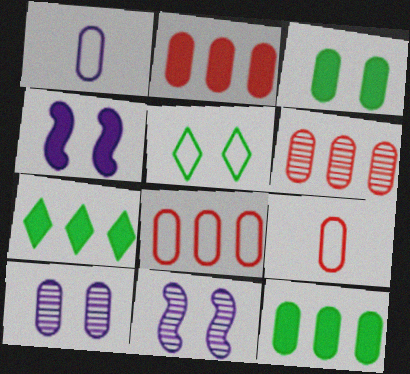[[1, 3, 6], 
[2, 6, 8], 
[7, 9, 11], 
[9, 10, 12]]